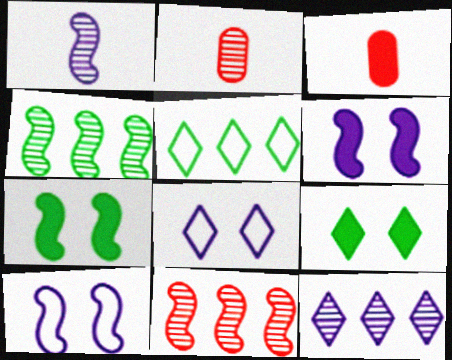[[2, 5, 6], 
[3, 4, 8]]